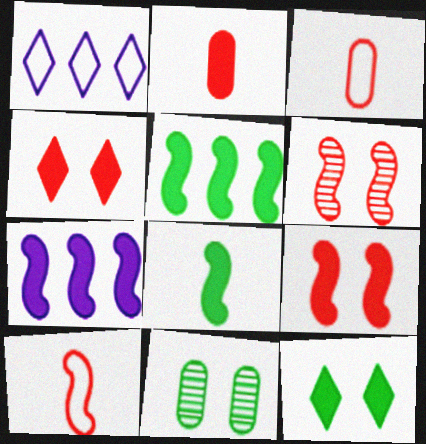[[2, 7, 12], 
[7, 8, 9]]